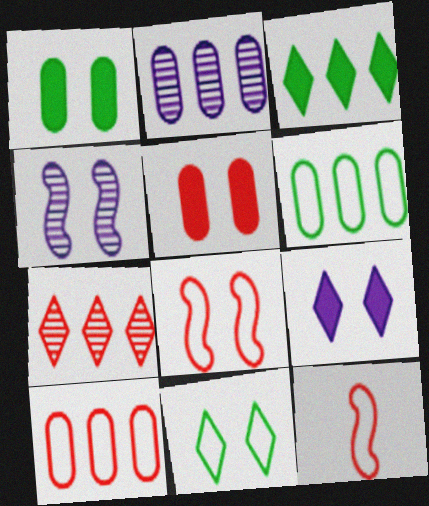[[4, 5, 11], 
[5, 7, 12]]